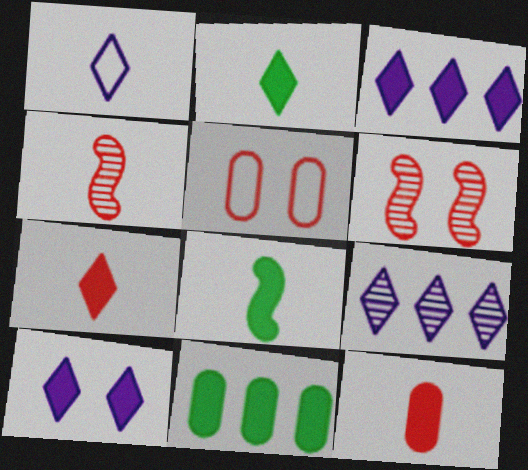[[1, 6, 11], 
[1, 9, 10], 
[5, 8, 9]]